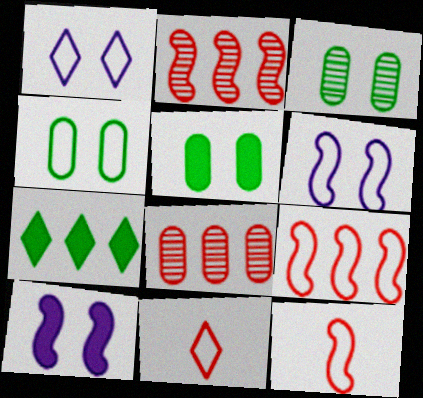[[3, 4, 5]]